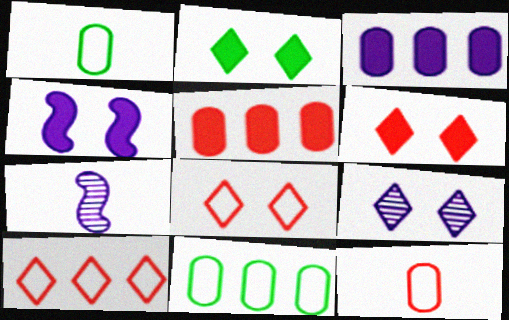[[2, 8, 9], 
[6, 7, 11]]